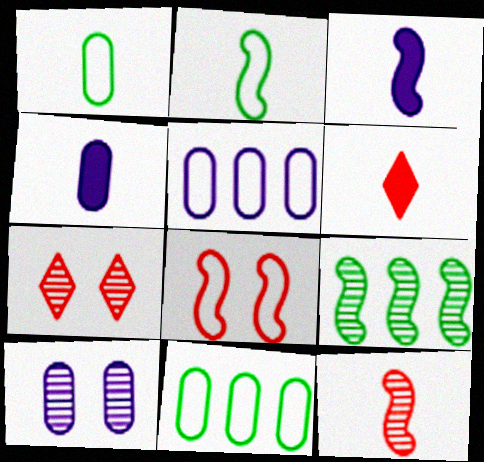[[2, 3, 12], 
[3, 7, 11], 
[3, 8, 9], 
[4, 5, 10]]